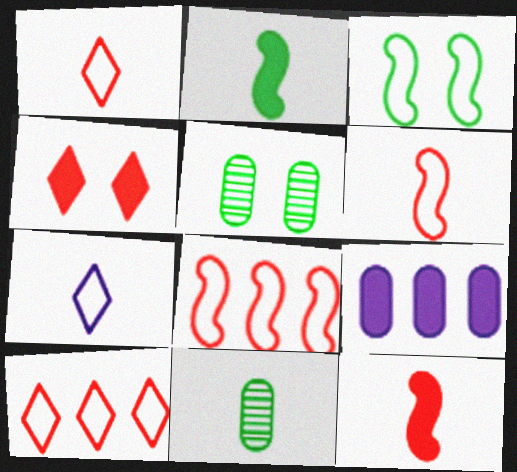[[2, 4, 9], 
[7, 11, 12]]